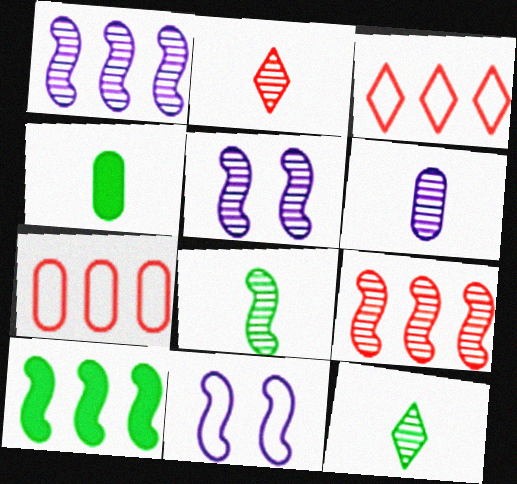[[2, 6, 8], 
[3, 4, 5], 
[5, 8, 9]]